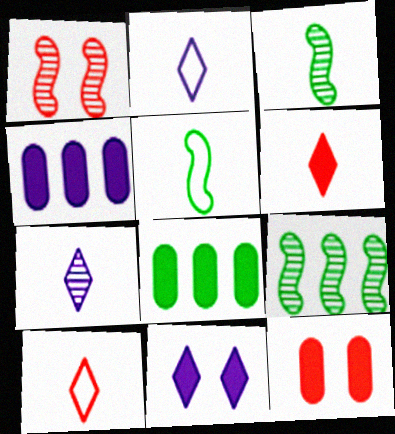[[1, 2, 8], 
[2, 9, 12]]